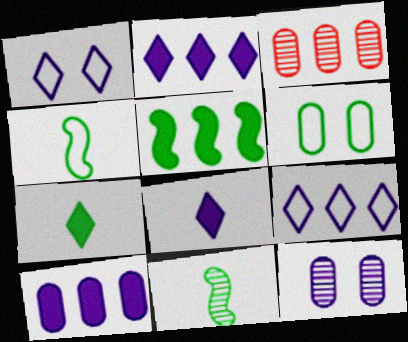[[3, 5, 9]]